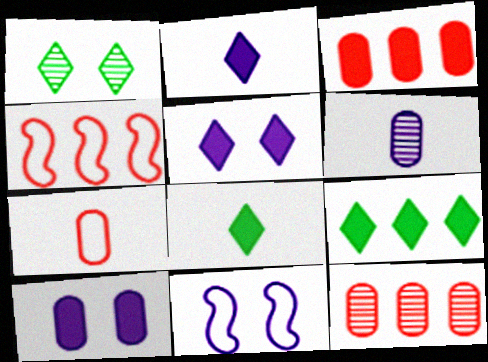[[8, 11, 12]]